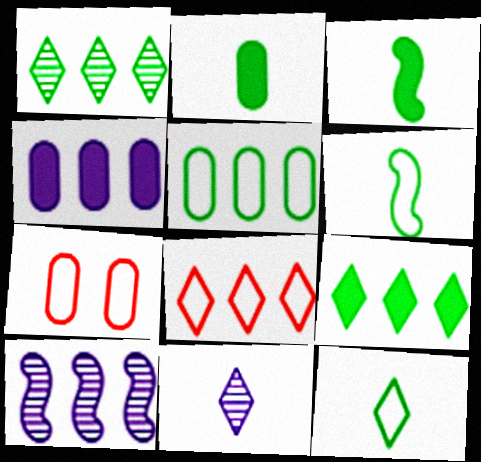[]